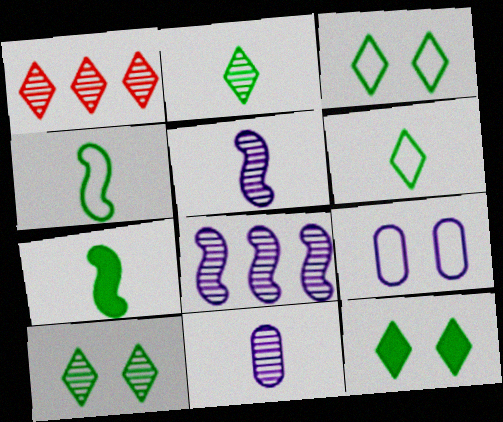[[1, 7, 9], 
[3, 10, 12]]